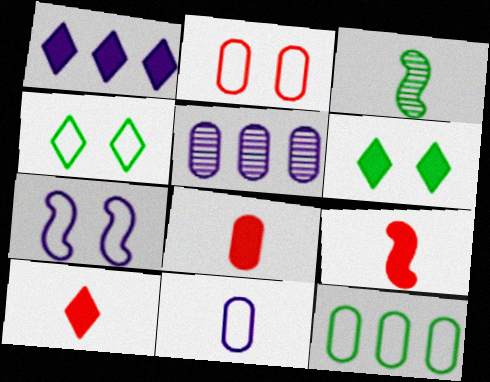[[1, 2, 3], 
[1, 6, 10], 
[2, 4, 7], 
[2, 11, 12], 
[3, 6, 12], 
[3, 10, 11], 
[4, 5, 9], 
[8, 9, 10]]